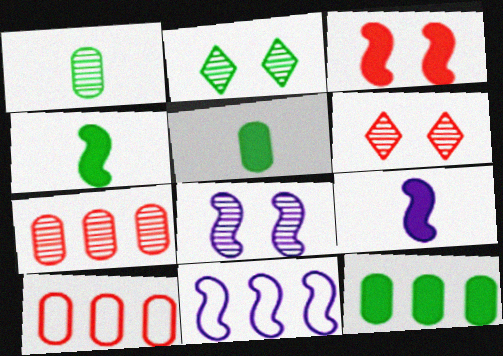[[2, 9, 10], 
[5, 6, 11], 
[8, 9, 11]]